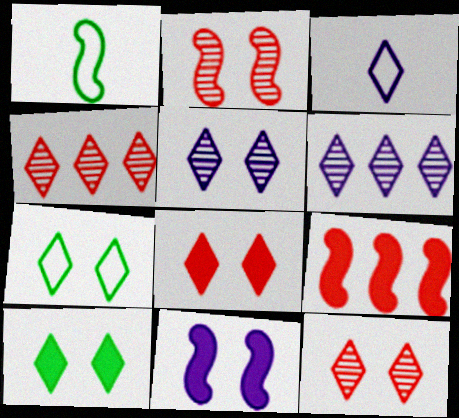[[3, 4, 10], 
[5, 7, 8]]